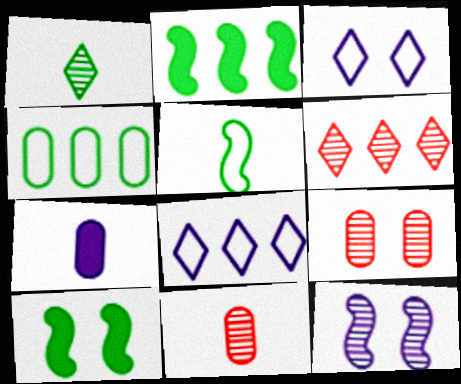[[1, 4, 10], 
[2, 3, 11], 
[3, 9, 10], 
[4, 7, 9], 
[7, 8, 12], 
[8, 10, 11]]